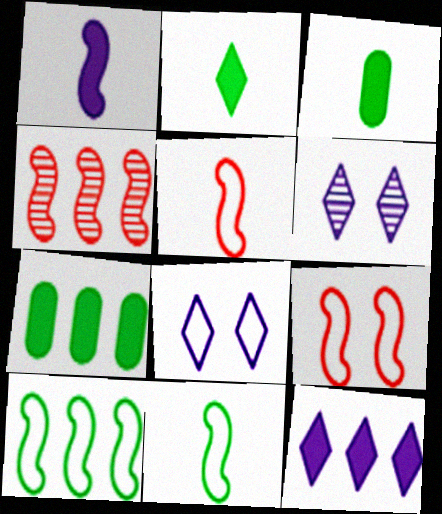[[3, 4, 8], 
[5, 6, 7]]